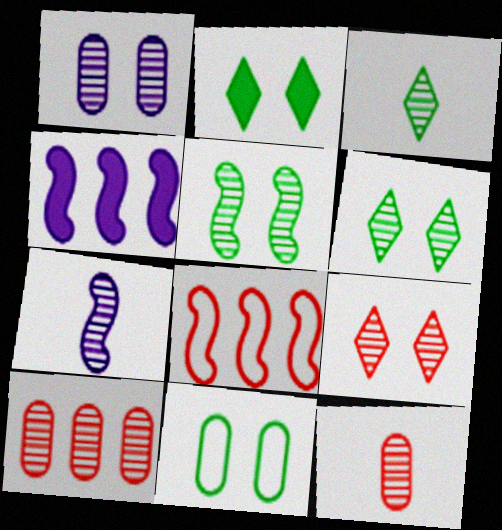[[1, 5, 9], 
[2, 5, 11], 
[3, 7, 12], 
[6, 7, 10]]